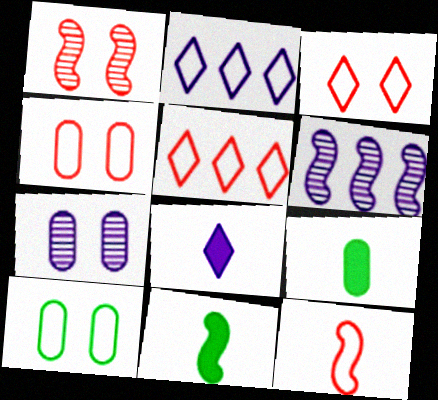[[1, 2, 9], 
[2, 10, 12], 
[3, 6, 9], 
[4, 5, 12], 
[5, 7, 11]]